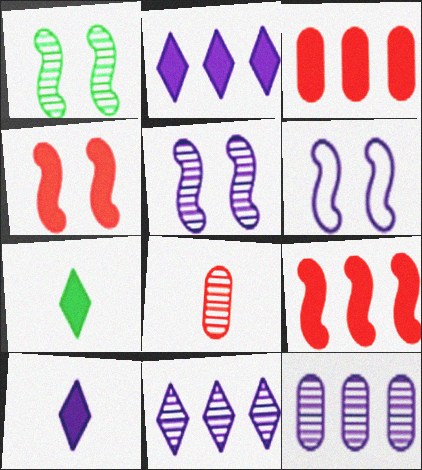[[1, 4, 6], 
[1, 8, 11], 
[6, 10, 12]]